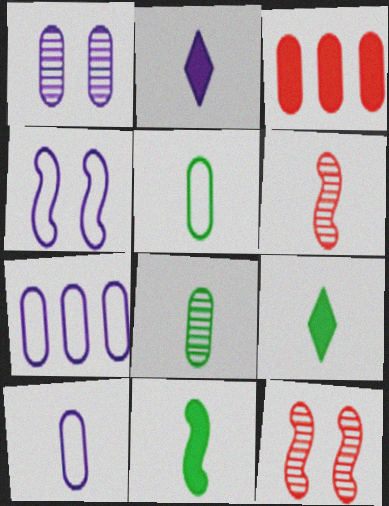[[1, 3, 5], 
[2, 5, 6], 
[6, 9, 10], 
[7, 9, 12]]